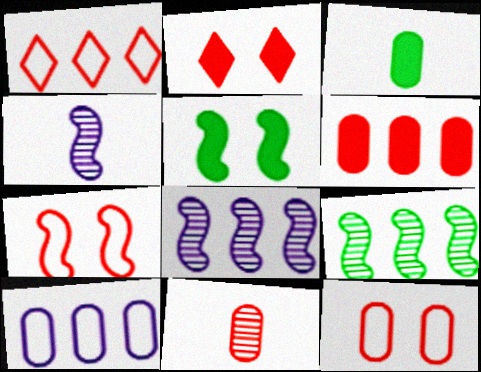[[6, 11, 12]]